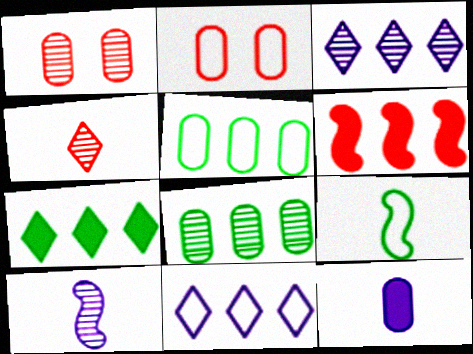[[1, 5, 12], 
[2, 4, 6], 
[2, 7, 10], 
[2, 8, 12], 
[2, 9, 11], 
[3, 5, 6], 
[4, 9, 12], 
[6, 8, 11]]